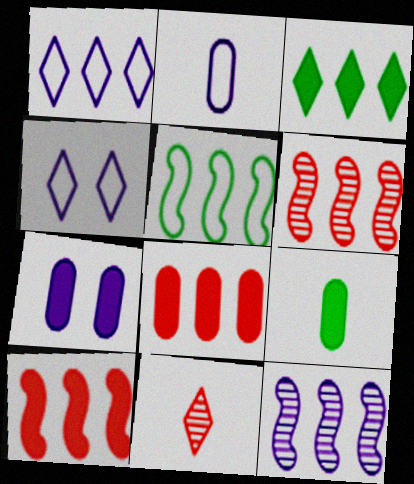[[3, 4, 11], 
[4, 6, 9], 
[5, 7, 11], 
[5, 10, 12], 
[7, 8, 9]]